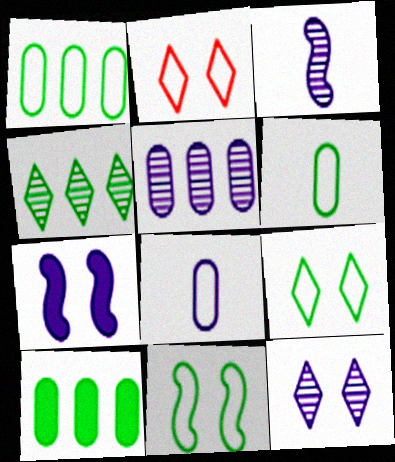[[2, 3, 10], 
[3, 5, 12]]